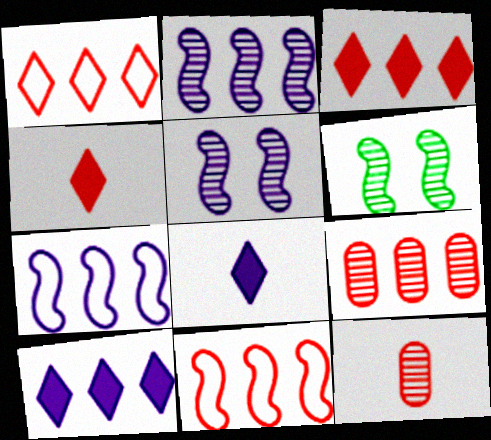[[3, 9, 11]]